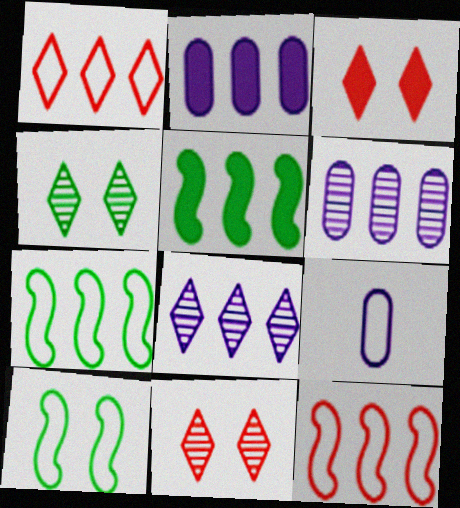[[1, 5, 6], 
[1, 9, 10], 
[5, 9, 11]]